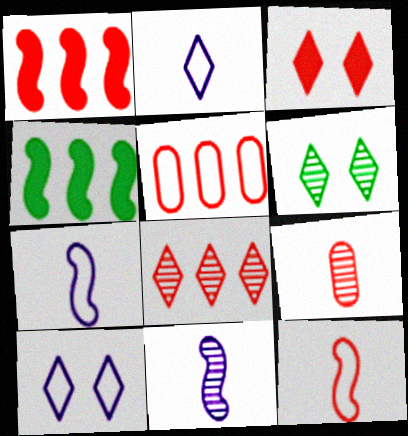[[1, 5, 8], 
[3, 6, 10], 
[4, 9, 10]]